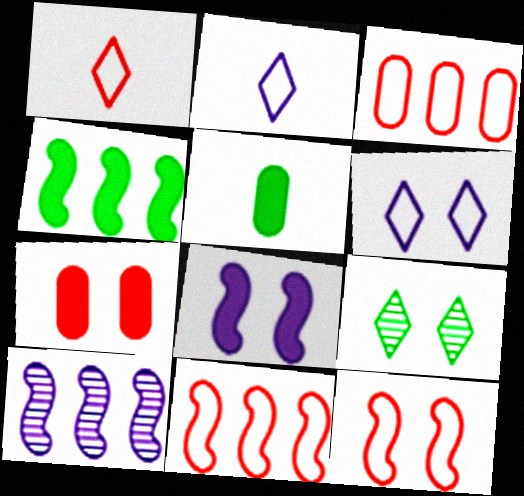[[1, 3, 12], 
[4, 10, 11]]